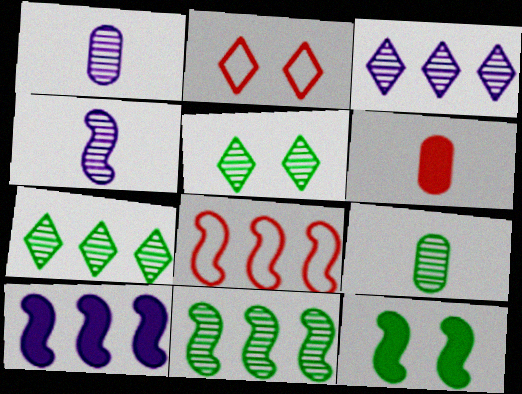[[2, 9, 10], 
[4, 8, 12], 
[5, 9, 11], 
[8, 10, 11]]